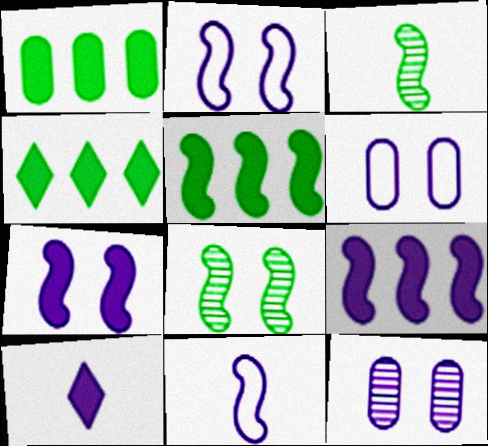[[1, 4, 5]]